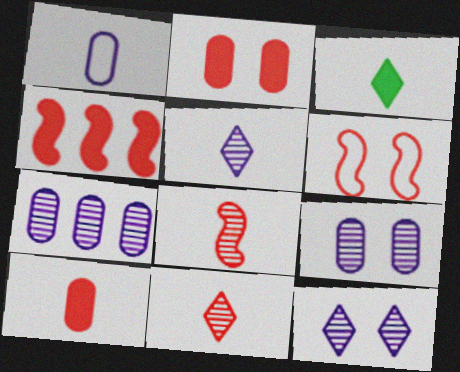[[1, 3, 8], 
[3, 6, 7], 
[4, 6, 8]]